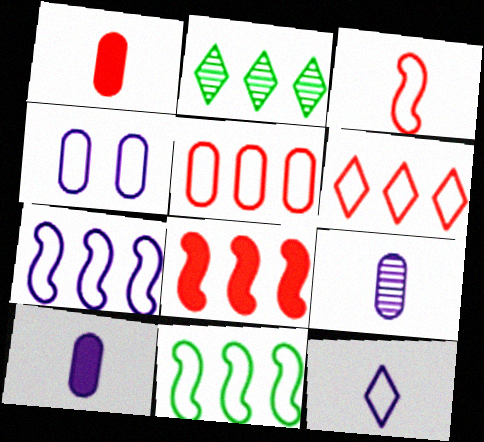[[4, 7, 12]]